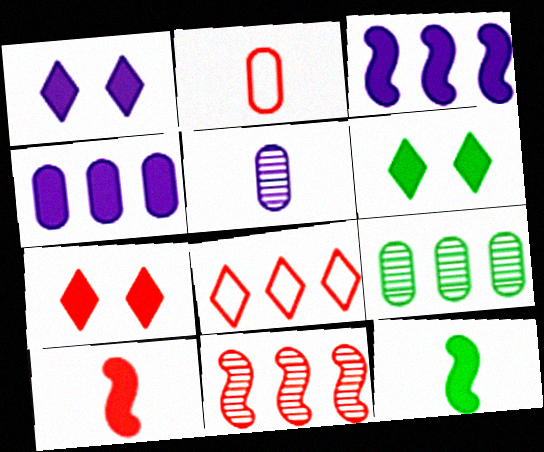[[1, 6, 7], 
[2, 7, 11], 
[3, 8, 9], 
[4, 6, 10], 
[4, 7, 12]]